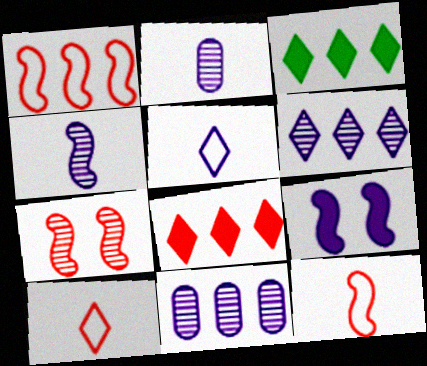[[1, 3, 11], 
[5, 9, 11]]